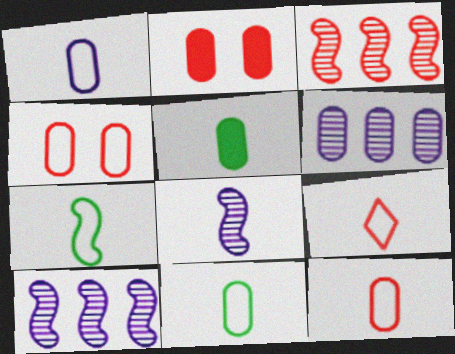[[1, 7, 9], 
[1, 11, 12], 
[2, 3, 9], 
[2, 6, 11], 
[4, 5, 6], 
[5, 8, 9]]